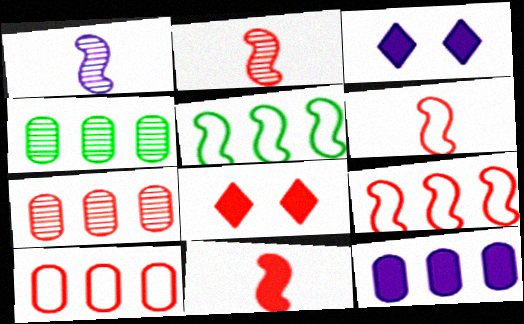[[2, 6, 11], 
[2, 8, 10], 
[3, 4, 6], 
[4, 10, 12], 
[6, 7, 8]]